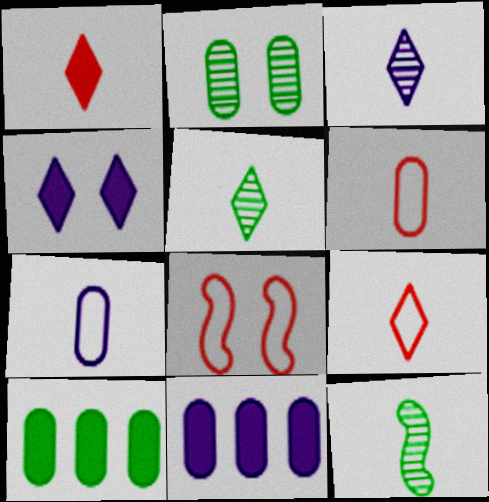[[1, 7, 12], 
[2, 4, 8], 
[2, 6, 11], 
[3, 8, 10], 
[5, 8, 11]]